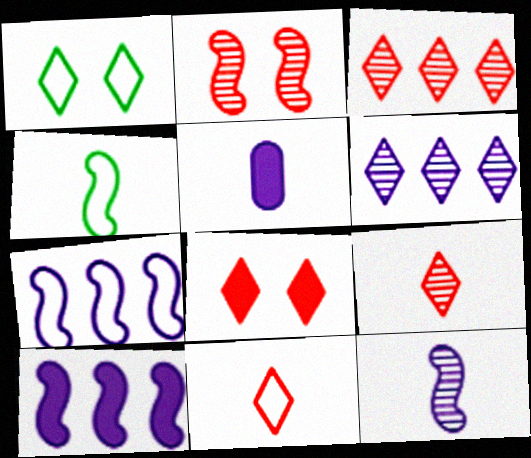[[2, 4, 10], 
[3, 8, 11], 
[4, 5, 9]]